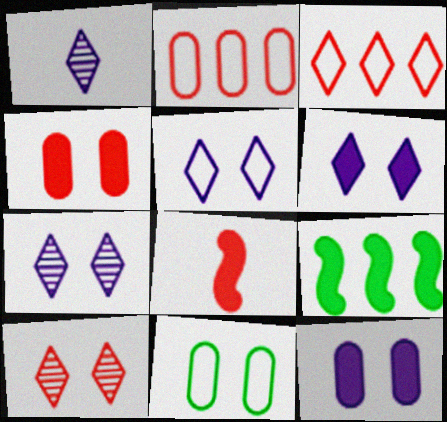[[2, 8, 10], 
[5, 6, 7]]